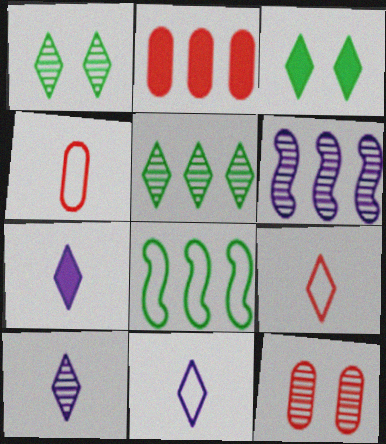[[2, 4, 12], 
[3, 4, 6], 
[7, 8, 12], 
[7, 10, 11]]